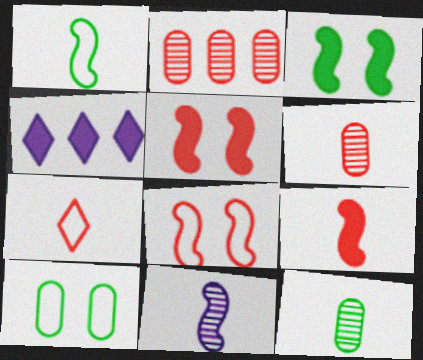[[1, 9, 11], 
[2, 5, 7], 
[4, 8, 12], 
[6, 7, 9]]